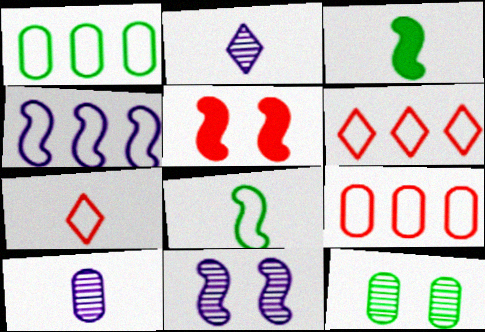[[1, 2, 5], 
[1, 4, 6], 
[3, 7, 10]]